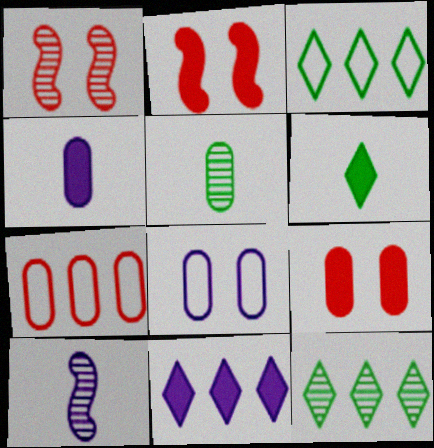[[1, 3, 4], 
[3, 9, 10], 
[8, 10, 11]]